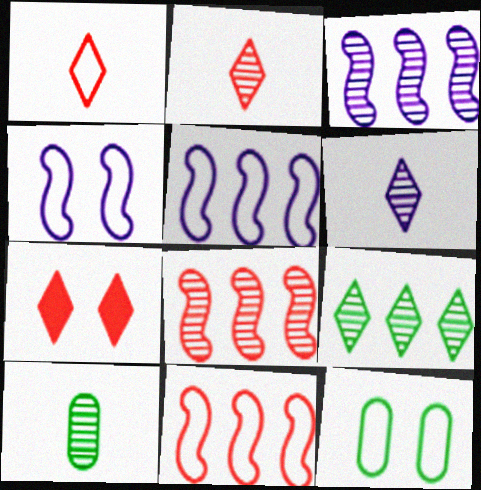[[1, 5, 12], 
[5, 7, 10]]